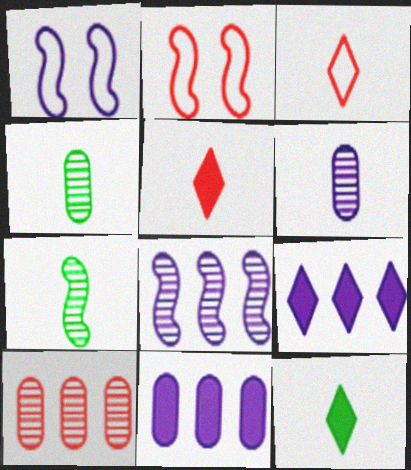[[1, 6, 9], 
[1, 10, 12], 
[2, 4, 9], 
[2, 5, 10]]